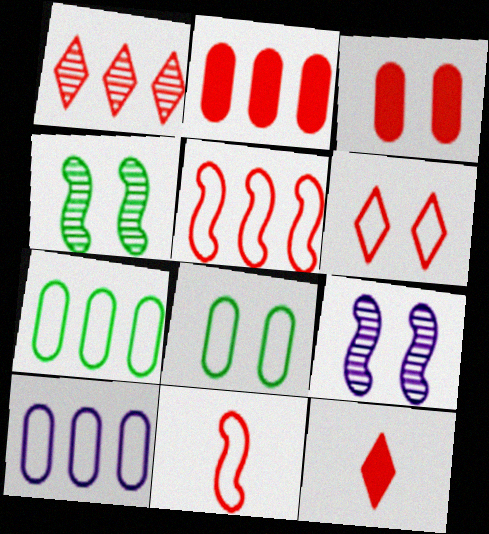[[1, 2, 5], 
[1, 3, 11], 
[1, 6, 12], 
[4, 10, 12], 
[7, 9, 12]]